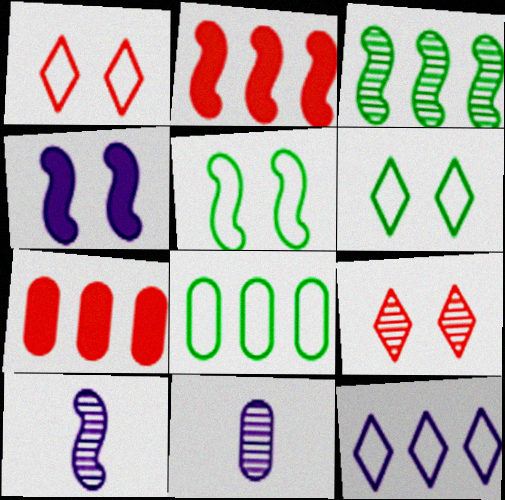[[2, 5, 10], 
[2, 6, 11], 
[3, 7, 12], 
[3, 9, 11], 
[4, 11, 12], 
[6, 7, 10]]